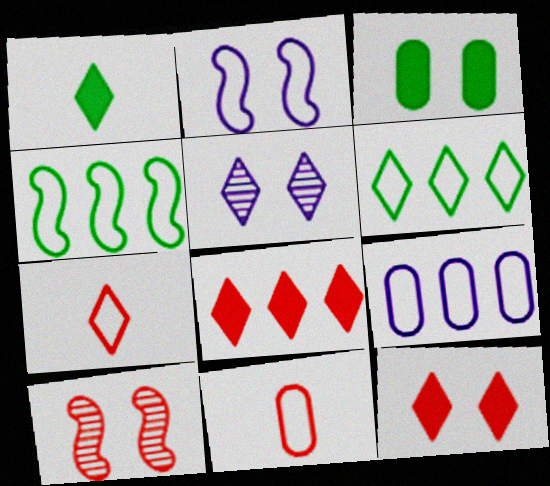[[1, 9, 10], 
[2, 6, 11], 
[8, 10, 11]]